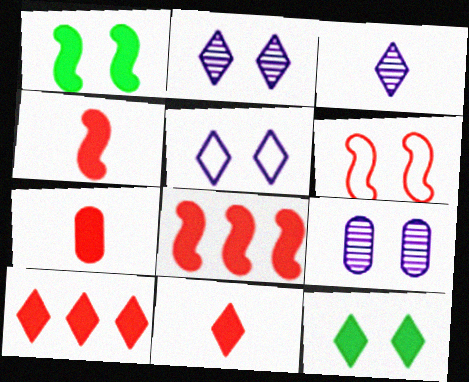[[4, 7, 11], 
[6, 9, 12]]